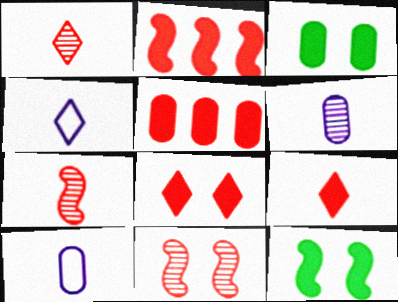[]